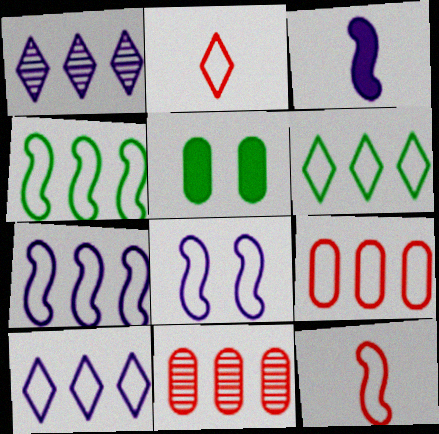[[1, 5, 12], 
[4, 8, 12], 
[4, 9, 10], 
[6, 7, 9]]